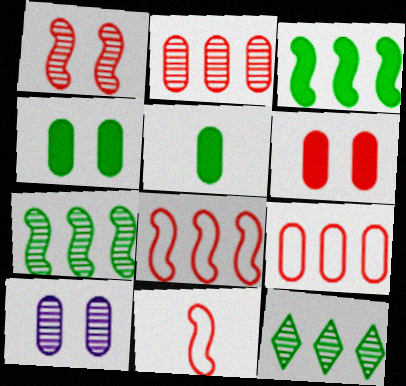[[5, 9, 10]]